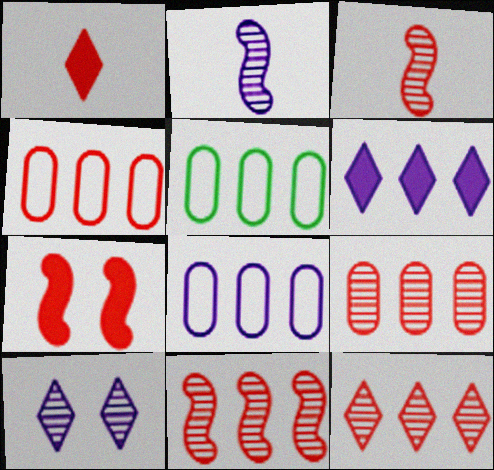[[4, 5, 8], 
[5, 6, 11], 
[9, 11, 12]]